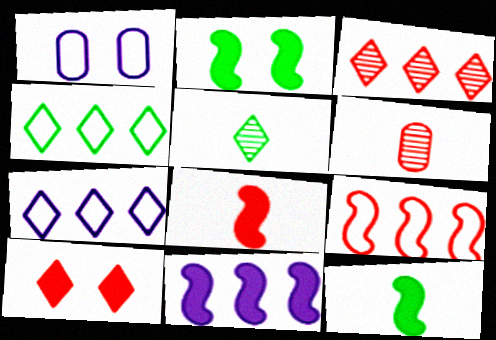[[1, 3, 12], 
[2, 6, 7], 
[2, 8, 11], 
[5, 7, 10], 
[6, 9, 10]]